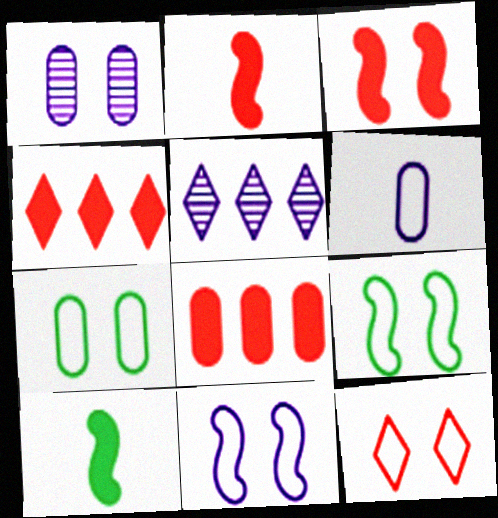[[2, 5, 7], 
[7, 11, 12]]